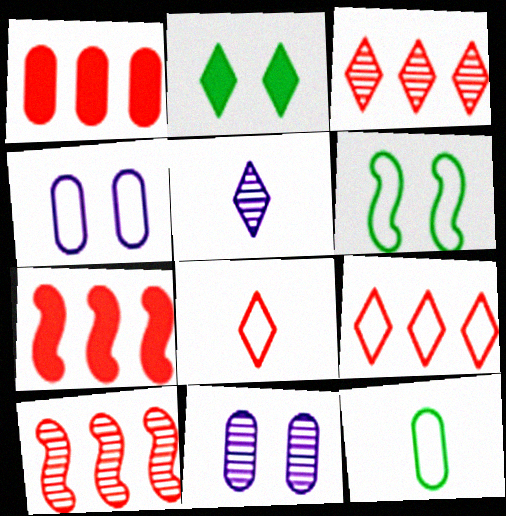[[1, 5, 6], 
[1, 9, 10], 
[1, 11, 12], 
[2, 5, 9]]